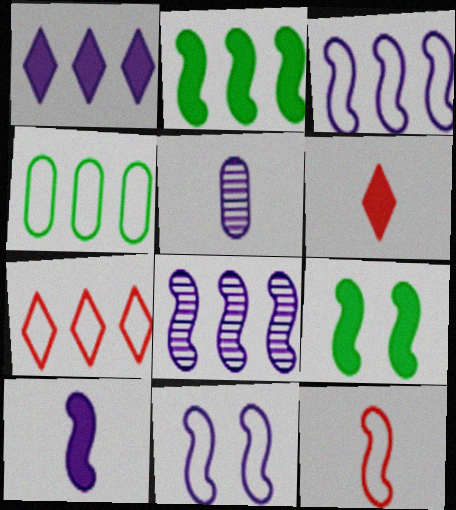[[1, 5, 11], 
[3, 4, 7], 
[5, 7, 9], 
[8, 9, 12], 
[8, 10, 11]]